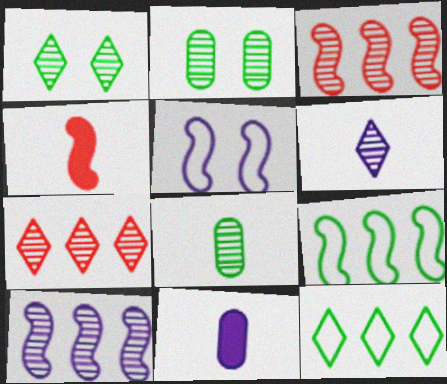[[1, 6, 7], 
[2, 3, 6]]